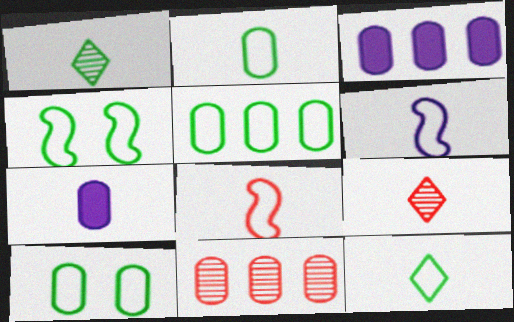[[1, 7, 8], 
[2, 5, 10], 
[3, 4, 9], 
[3, 5, 11], 
[4, 5, 12], 
[7, 10, 11]]